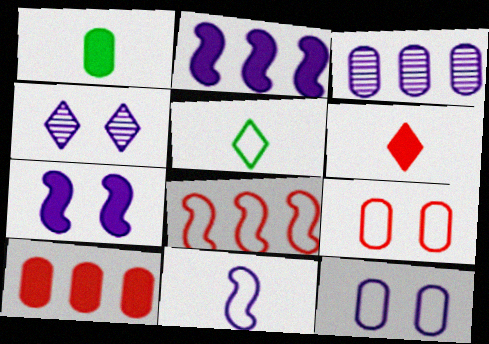[[1, 3, 9], 
[1, 4, 8], 
[4, 7, 12], 
[5, 8, 12]]